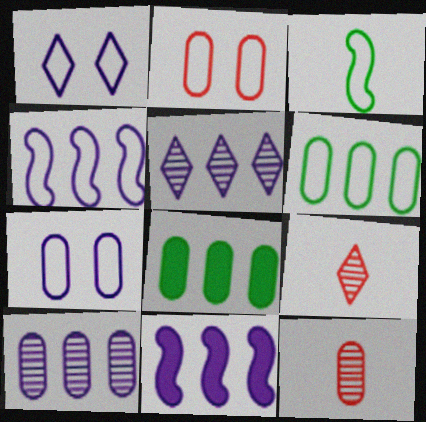[[7, 8, 12]]